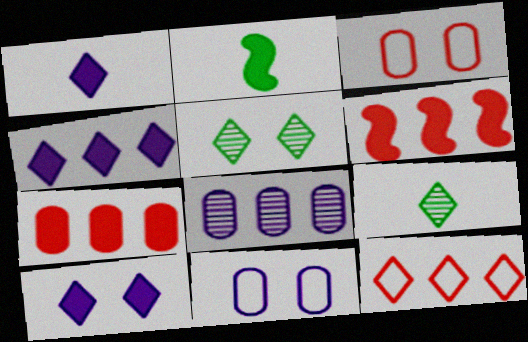[[1, 4, 10], 
[1, 5, 12], 
[2, 7, 10], 
[6, 9, 11], 
[9, 10, 12]]